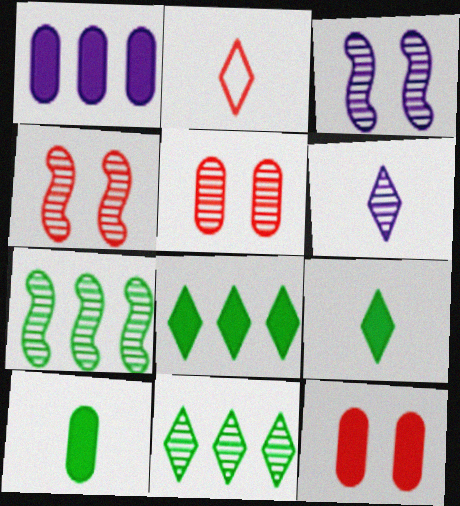[[1, 10, 12], 
[2, 6, 9], 
[5, 6, 7]]